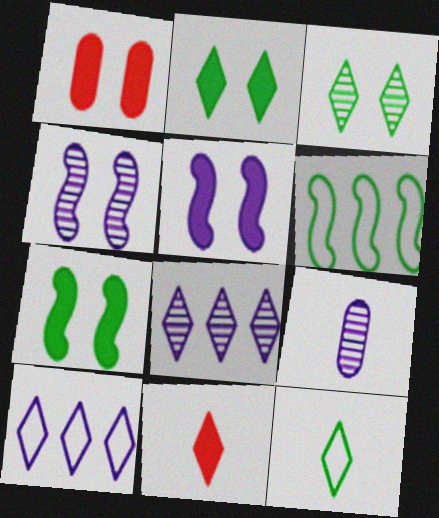[[1, 2, 5], 
[3, 10, 11], 
[4, 8, 9], 
[5, 9, 10]]